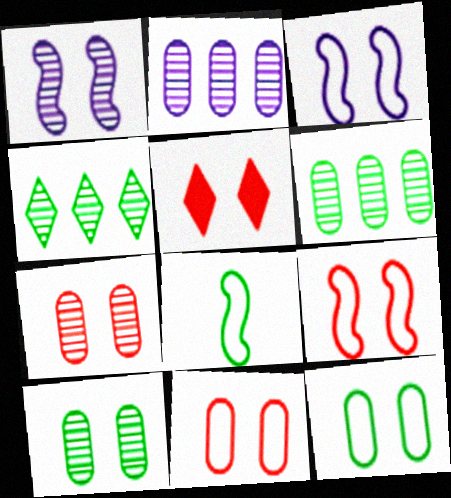[[1, 5, 12], 
[2, 5, 8], 
[3, 5, 10], 
[5, 7, 9]]